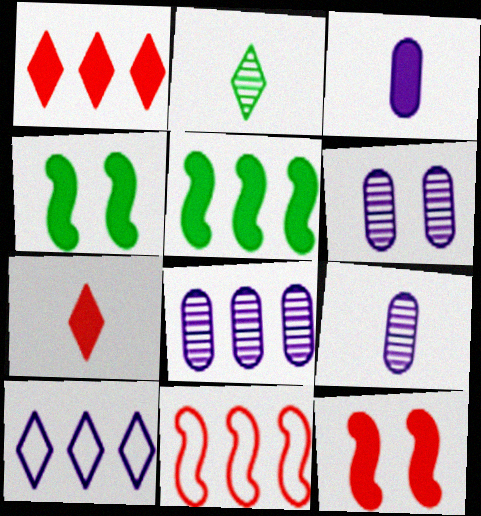[[1, 3, 4], 
[6, 8, 9]]